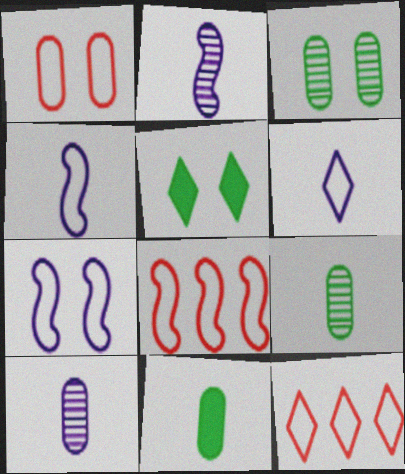[[5, 8, 10]]